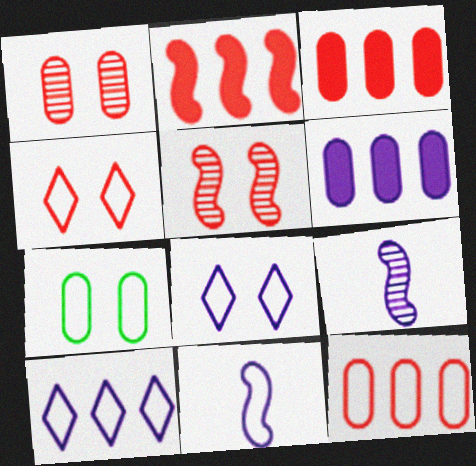[[6, 8, 9]]